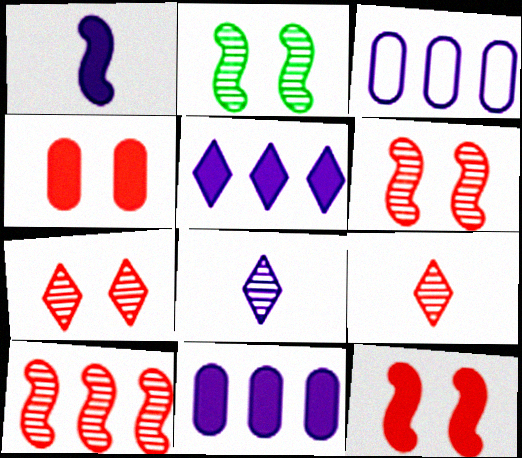[]